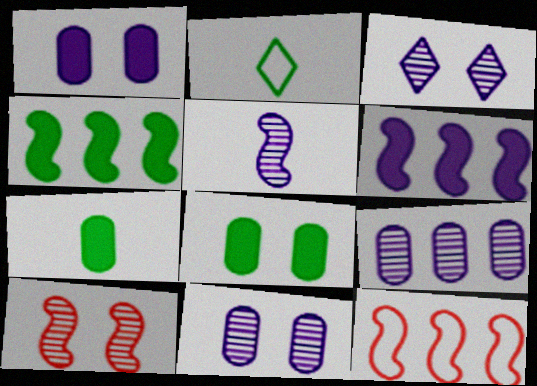[[3, 5, 9], 
[3, 7, 12]]